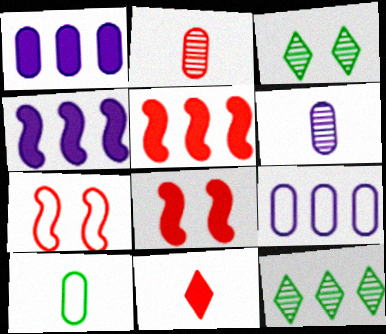[[5, 9, 12]]